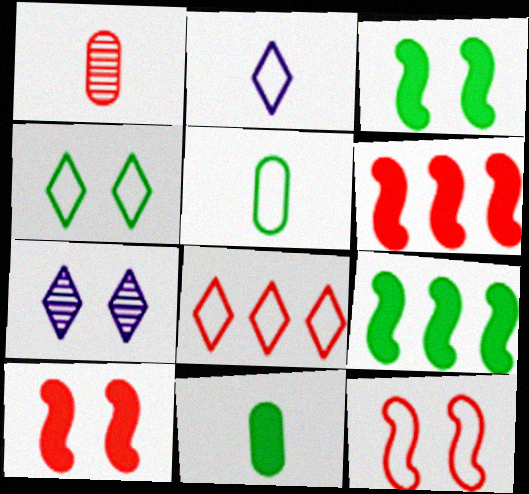[[1, 8, 10], 
[2, 4, 8], 
[5, 6, 7]]